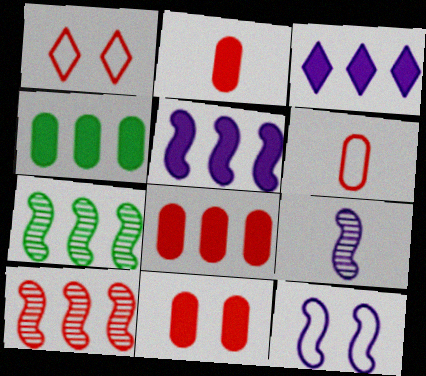[[1, 2, 10], 
[1, 4, 9], 
[2, 8, 11], 
[5, 9, 12]]